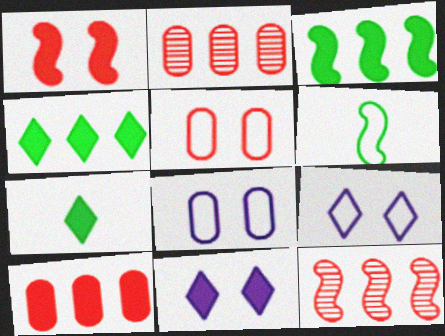[[2, 6, 11], 
[7, 8, 12]]